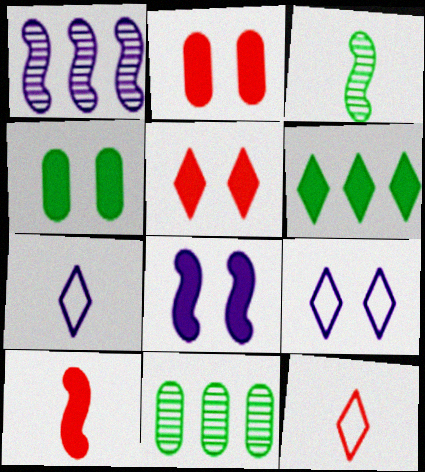[[1, 4, 12], 
[4, 5, 8], 
[8, 11, 12], 
[9, 10, 11]]